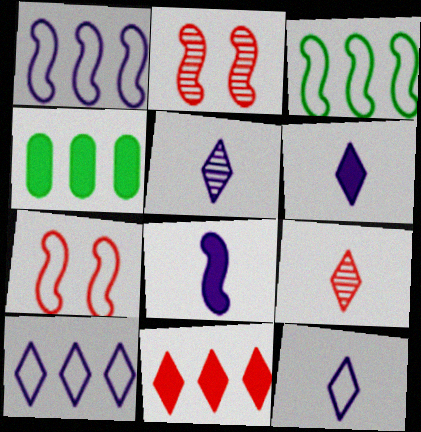[[2, 3, 8], 
[2, 4, 12], 
[4, 5, 7], 
[5, 6, 12]]